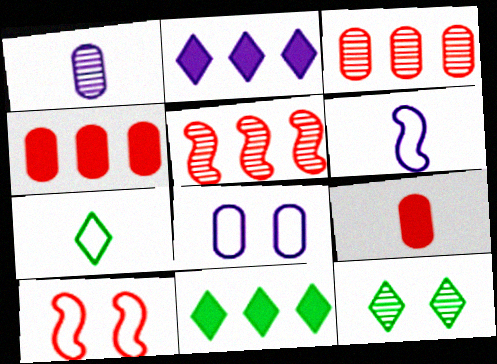[[1, 5, 12], 
[1, 10, 11], 
[4, 6, 12], 
[7, 11, 12]]